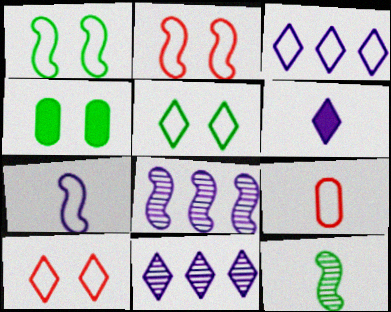[[1, 3, 9], 
[6, 9, 12]]